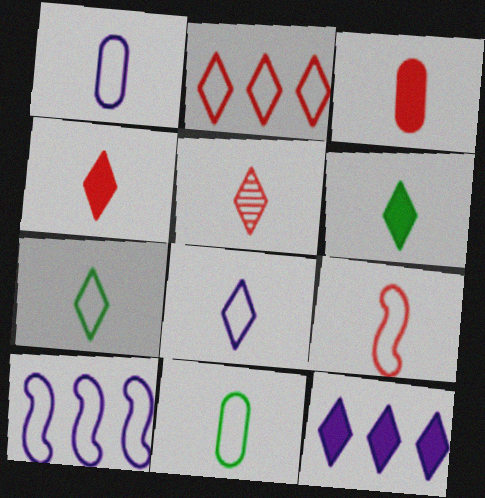[[1, 7, 9], 
[3, 5, 9], 
[5, 6, 8], 
[8, 9, 11]]